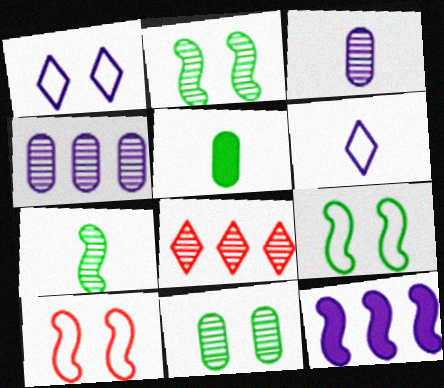[[1, 3, 12], 
[2, 3, 8], 
[7, 10, 12]]